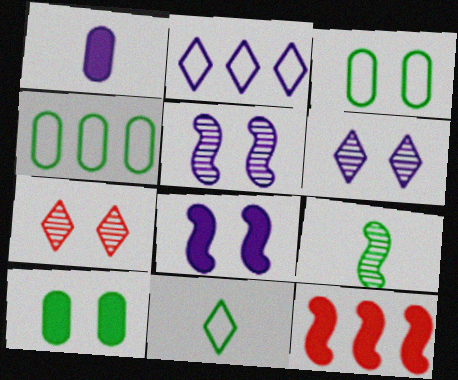[[1, 2, 5], 
[3, 7, 8]]